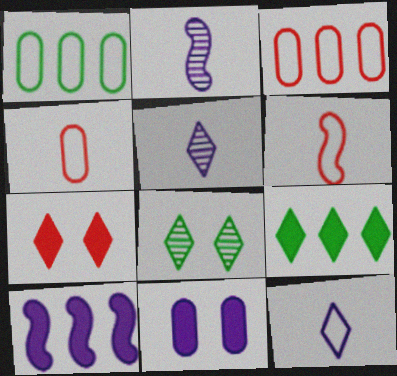[[1, 2, 7], 
[4, 8, 10]]